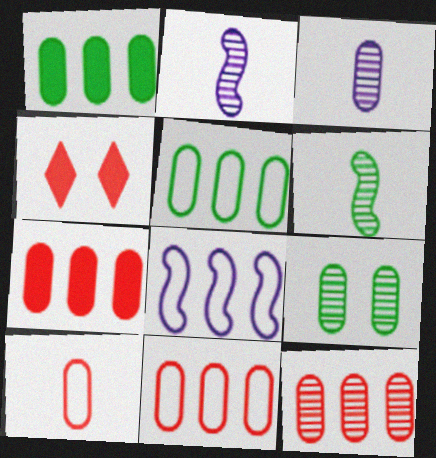[[2, 4, 5], 
[3, 9, 12], 
[7, 11, 12]]